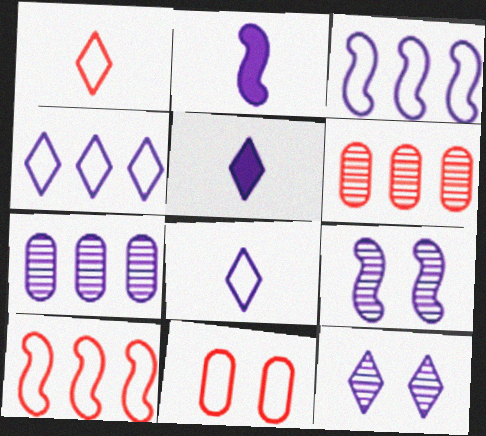[[1, 10, 11], 
[2, 3, 9], 
[4, 5, 12]]